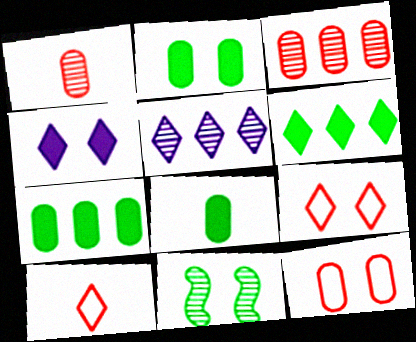[[1, 5, 11], 
[2, 7, 8], 
[4, 11, 12]]